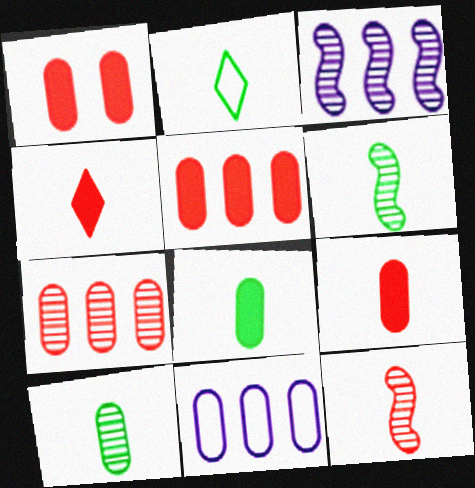[[1, 2, 3], 
[1, 5, 9], 
[1, 10, 11], 
[2, 6, 8]]